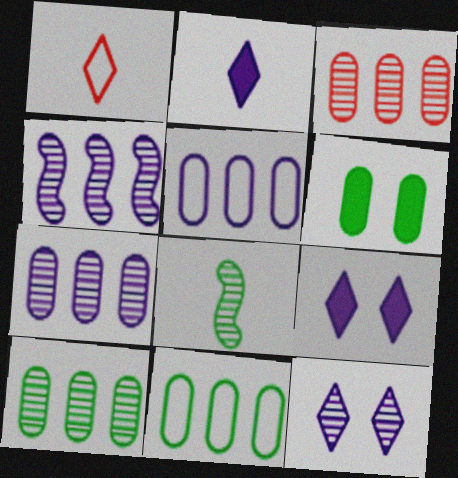[[1, 4, 6], 
[3, 7, 10], 
[3, 8, 12]]